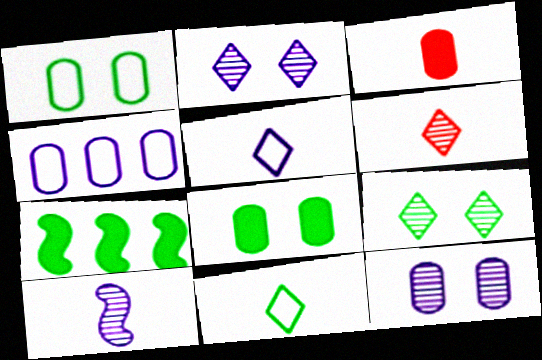[[3, 10, 11]]